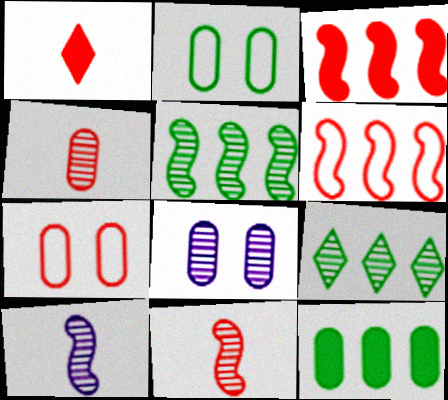[[8, 9, 11]]